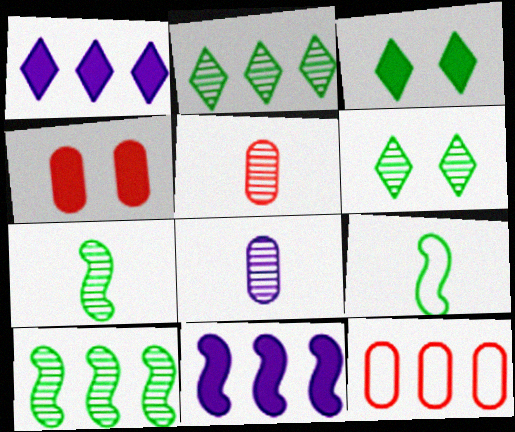[[1, 10, 12], 
[2, 11, 12], 
[4, 5, 12]]